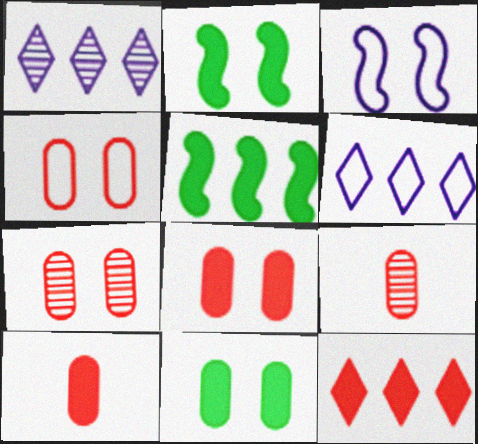[[2, 6, 9], 
[4, 7, 8]]